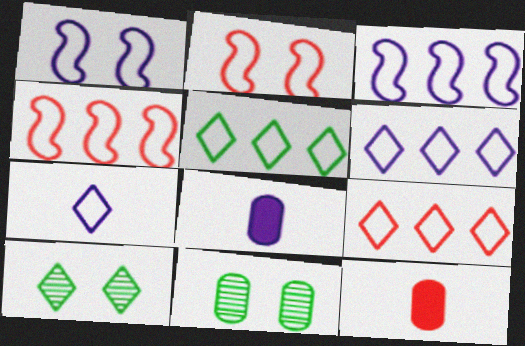[[3, 10, 12], 
[4, 8, 10], 
[5, 6, 9]]